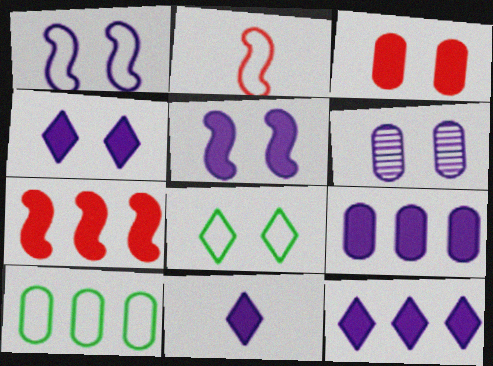[[1, 4, 6], 
[4, 11, 12], 
[5, 9, 11]]